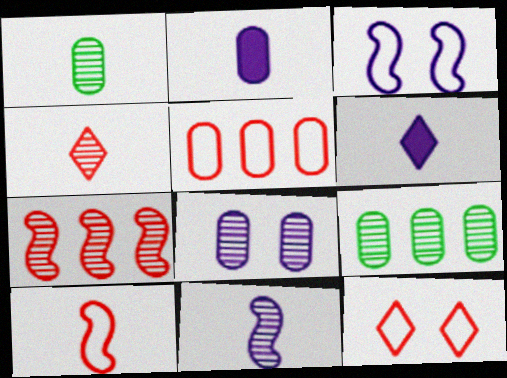[[1, 4, 11], 
[1, 6, 10], 
[5, 10, 12]]